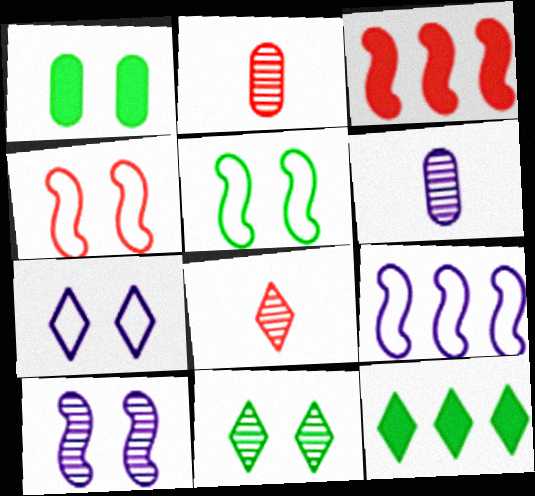[[1, 5, 11], 
[1, 8, 9], 
[4, 6, 12], 
[7, 8, 12]]